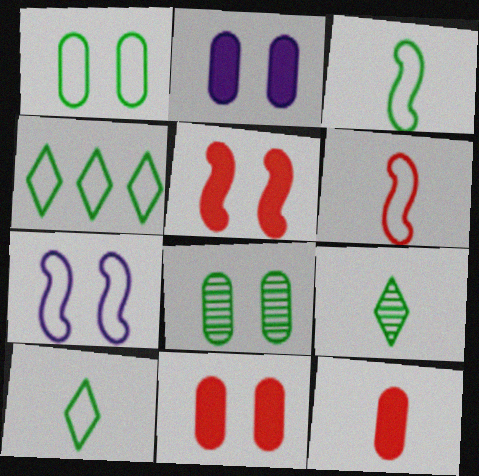[[1, 3, 4]]